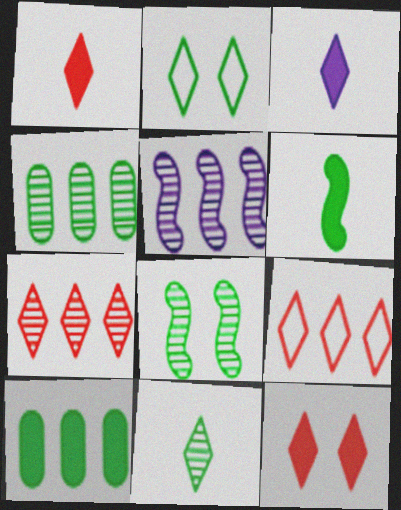[[2, 3, 7], 
[2, 4, 6], 
[4, 5, 7], 
[4, 8, 11], 
[5, 9, 10]]